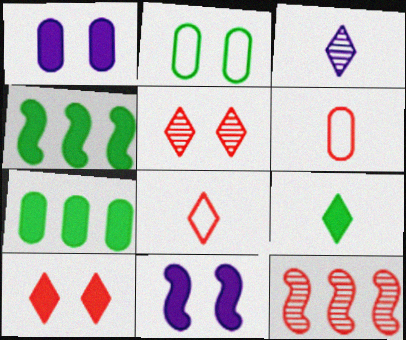[[2, 5, 11], 
[3, 8, 9], 
[6, 10, 12]]